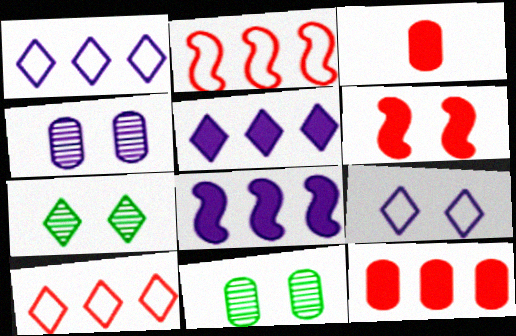[[6, 9, 11]]